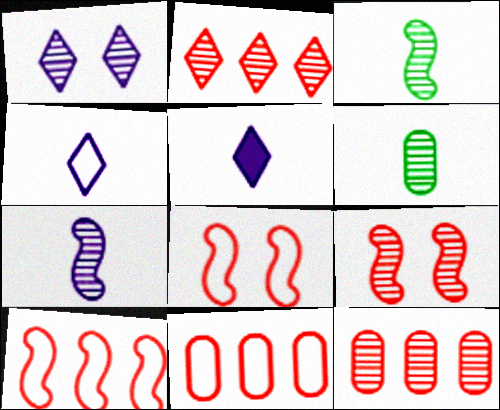[[1, 3, 12]]